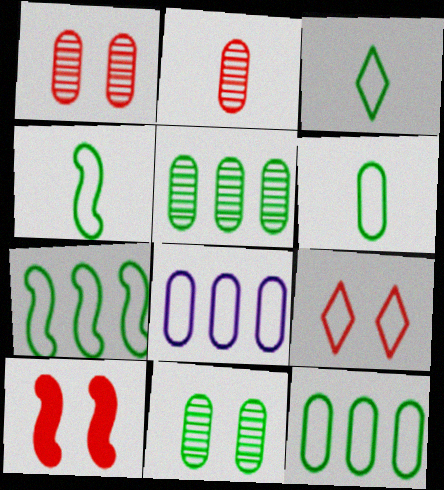[[1, 9, 10], 
[3, 4, 6], 
[4, 8, 9]]